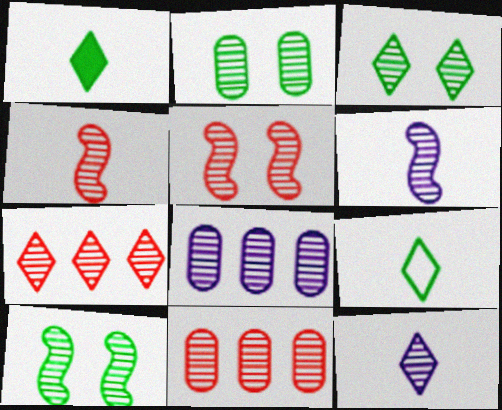[[2, 3, 10], 
[2, 6, 7], 
[3, 4, 8], 
[3, 6, 11], 
[3, 7, 12], 
[10, 11, 12]]